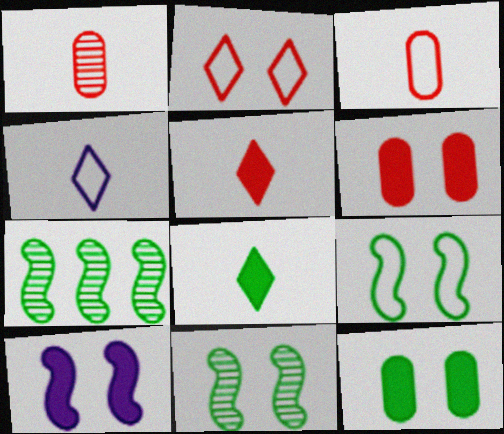[[4, 6, 7]]